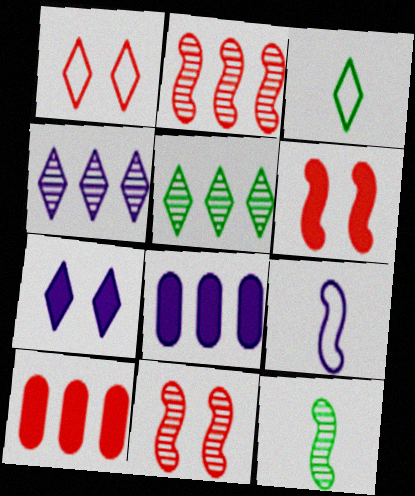[[1, 8, 12], 
[3, 8, 11]]